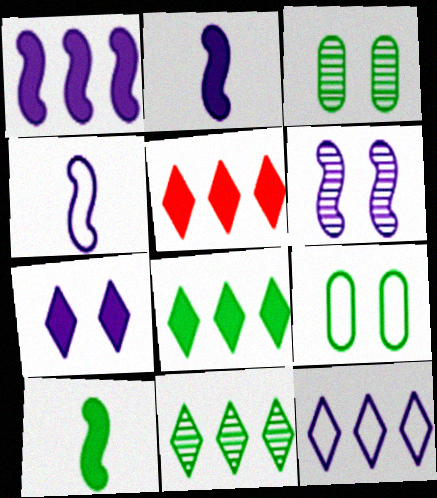[[1, 4, 6], 
[3, 4, 5], 
[5, 11, 12], 
[9, 10, 11]]